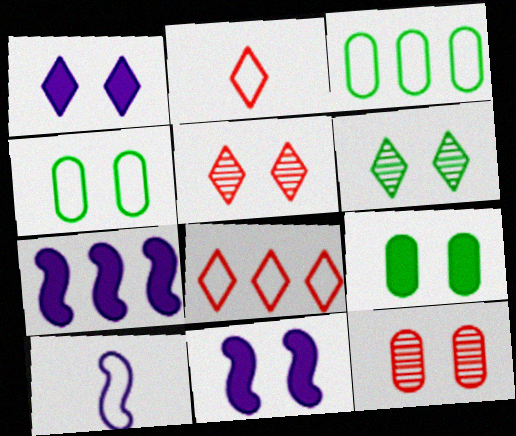[[4, 5, 11], 
[4, 8, 10]]